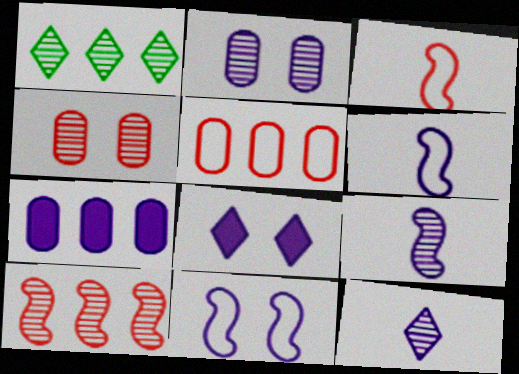[[1, 4, 9], 
[2, 8, 11], 
[7, 11, 12]]